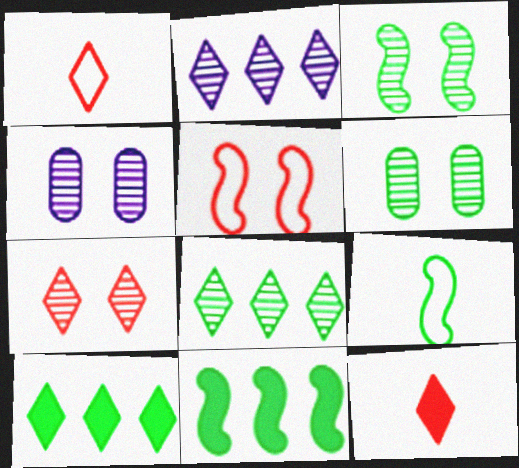[[1, 4, 11], 
[3, 4, 7], 
[3, 9, 11], 
[6, 9, 10]]